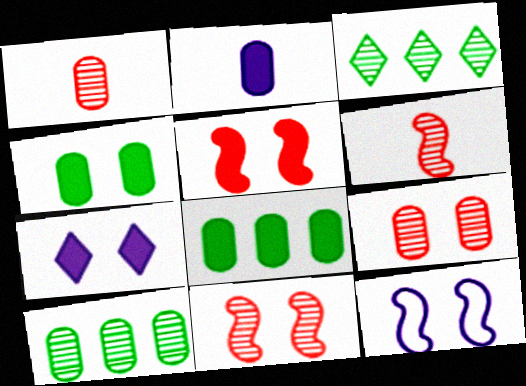[[4, 5, 7]]